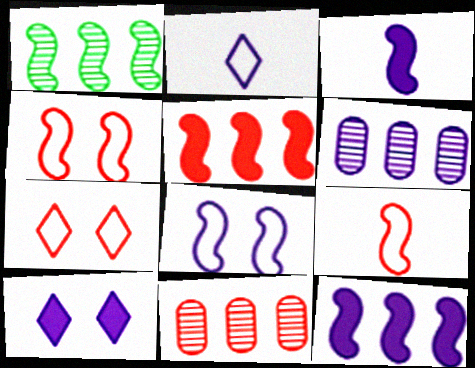[[1, 3, 4]]